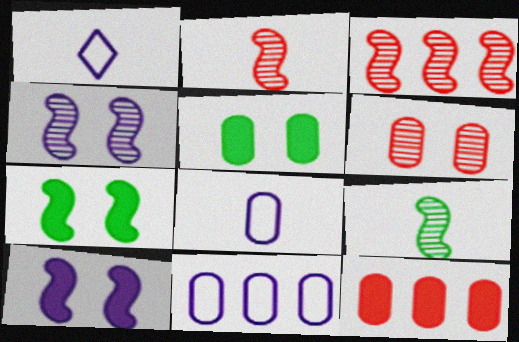[[1, 3, 5], 
[3, 4, 9]]